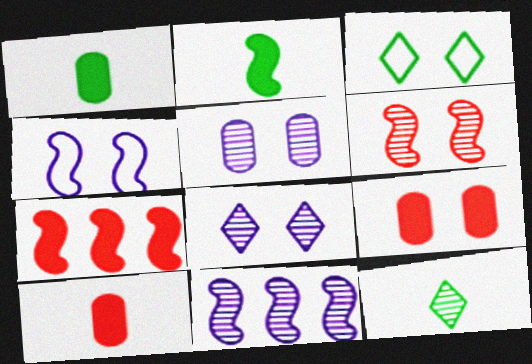[[3, 10, 11]]